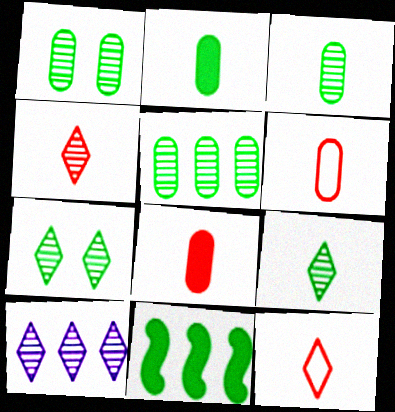[[1, 3, 5], 
[4, 7, 10]]